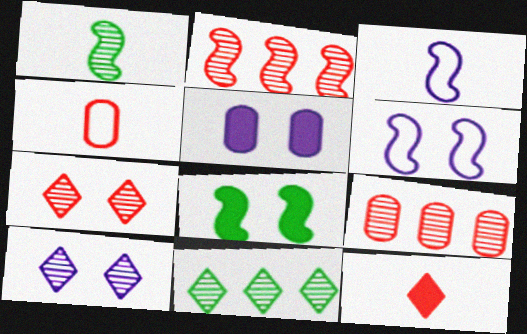[[1, 9, 10], 
[2, 3, 8], 
[5, 6, 10]]